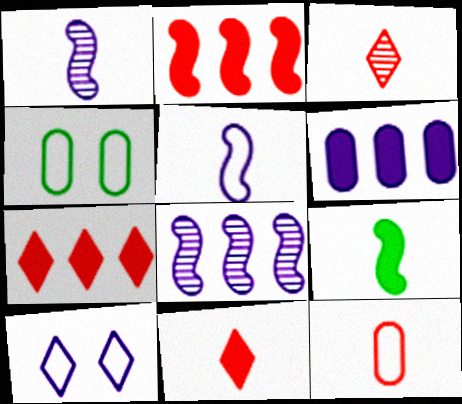[[1, 4, 7], 
[1, 6, 10], 
[4, 8, 11]]